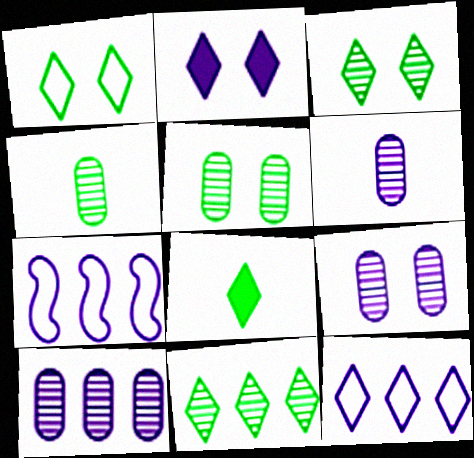[[1, 8, 11], 
[2, 6, 7], 
[6, 9, 10]]